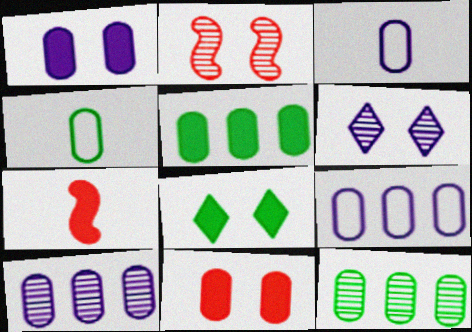[[1, 3, 10], 
[3, 11, 12], 
[4, 10, 11]]